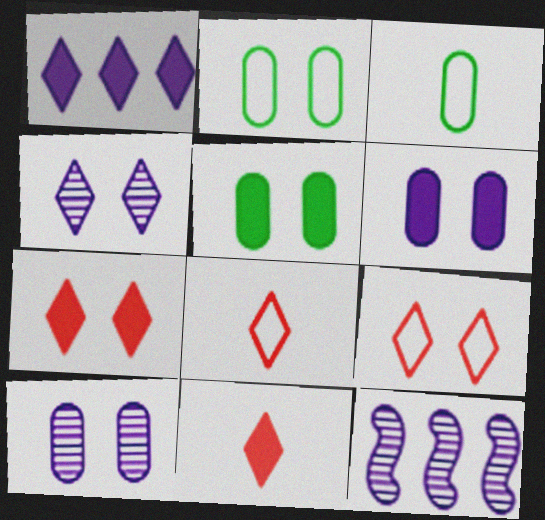[[2, 11, 12], 
[3, 7, 12], 
[5, 8, 12]]